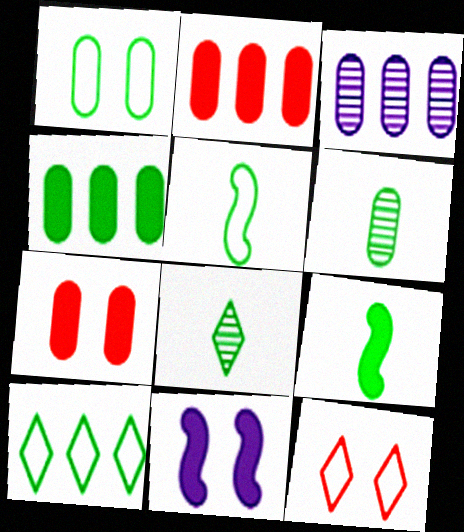[[1, 4, 6], 
[1, 5, 10], 
[3, 9, 12]]